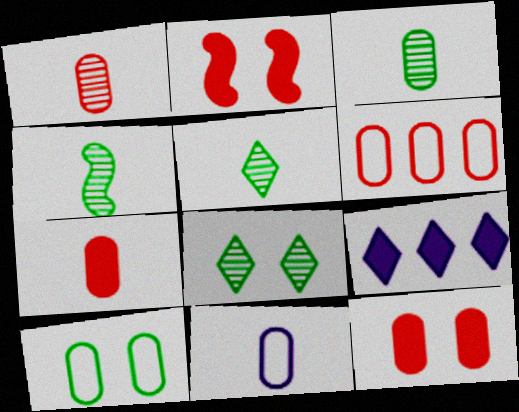[[1, 6, 12], 
[3, 4, 5], 
[3, 7, 11], 
[6, 10, 11]]